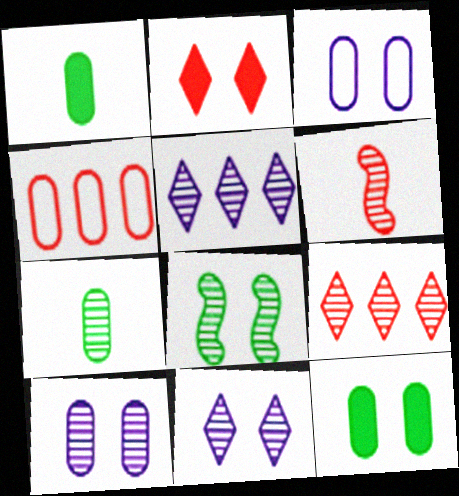[[1, 4, 10], 
[2, 3, 8], 
[2, 4, 6]]